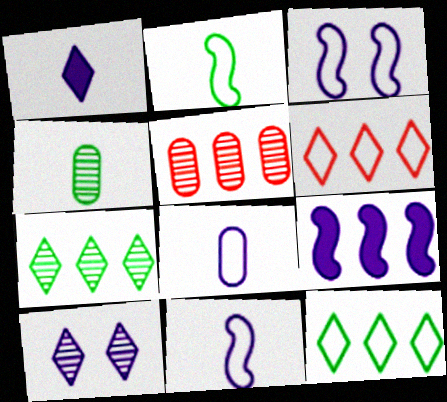[[5, 9, 12], 
[8, 9, 10]]